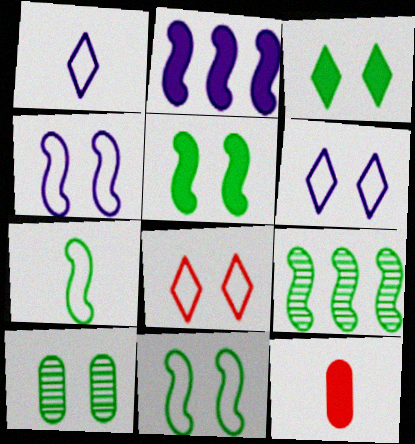[[2, 3, 12], 
[3, 10, 11], 
[5, 7, 9], 
[6, 9, 12]]